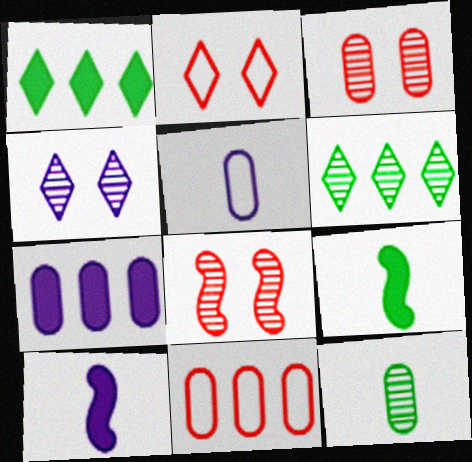[[1, 5, 8], 
[4, 9, 11]]